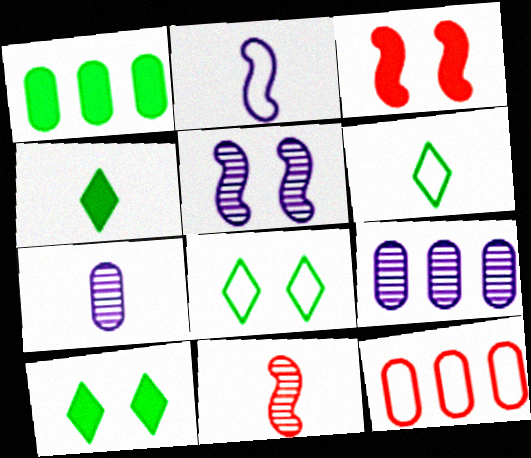[[1, 9, 12], 
[2, 8, 12], 
[3, 6, 9], 
[4, 5, 12]]